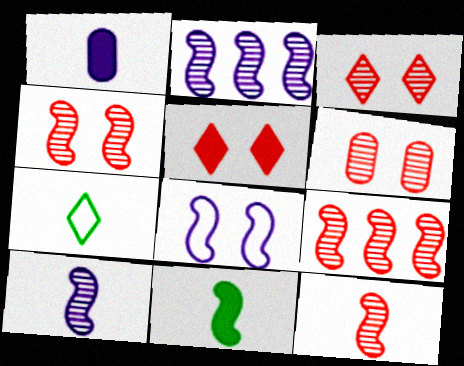[[1, 7, 12], 
[3, 4, 6], 
[4, 9, 12], 
[8, 9, 11]]